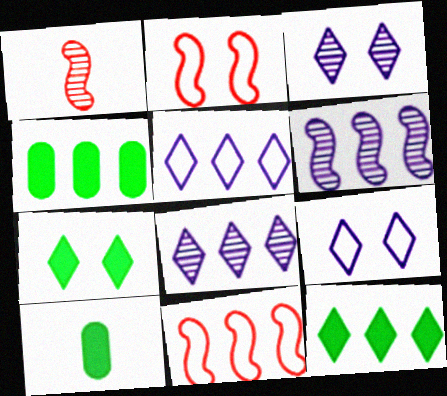[[1, 4, 9], 
[2, 8, 10], 
[3, 10, 11], 
[4, 8, 11]]